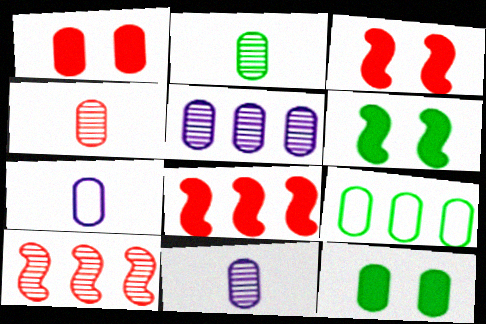[[1, 9, 11], 
[2, 4, 11], 
[2, 9, 12]]